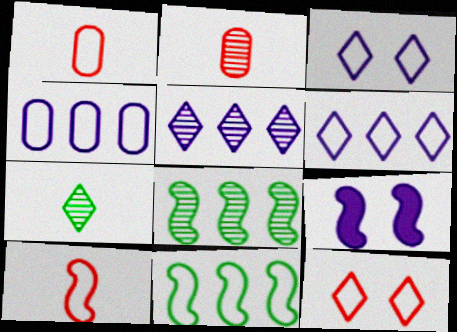[[1, 3, 11], 
[8, 9, 10]]